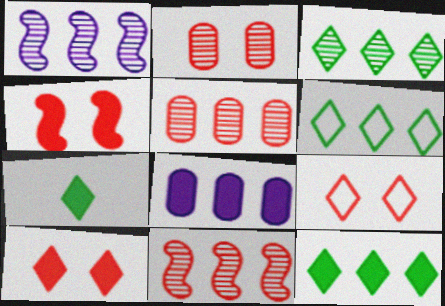[[1, 3, 5], 
[2, 4, 9], 
[3, 6, 12], 
[4, 7, 8], 
[6, 8, 11]]